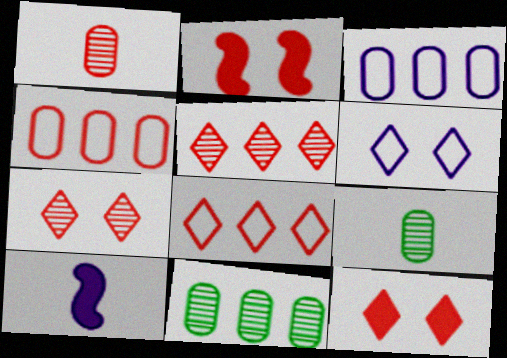[[1, 2, 8]]